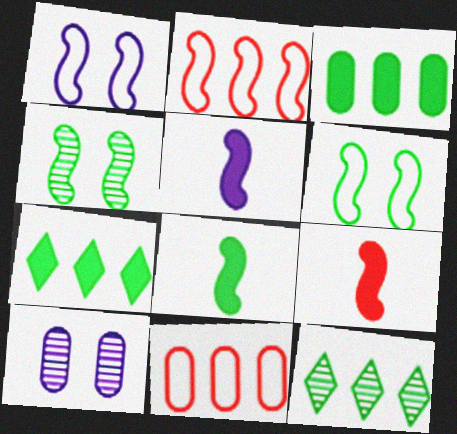[[2, 4, 5], 
[5, 8, 9]]